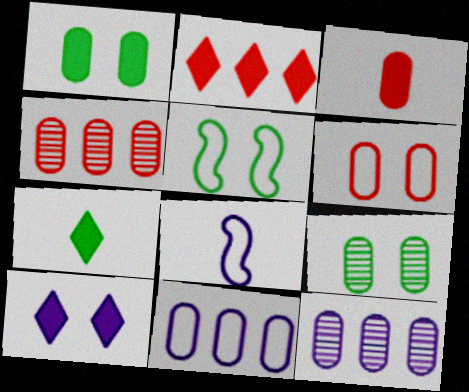[[2, 7, 10], 
[2, 8, 9], 
[3, 4, 6], 
[3, 9, 11], 
[8, 10, 12]]